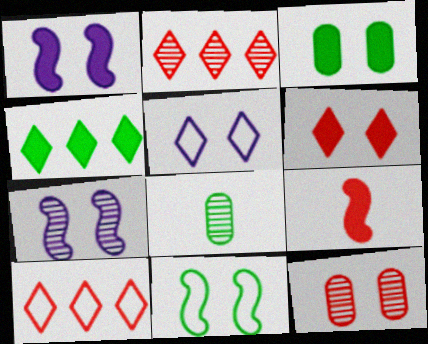[[1, 3, 6], 
[1, 8, 10], 
[2, 7, 8], 
[4, 8, 11], 
[9, 10, 12]]